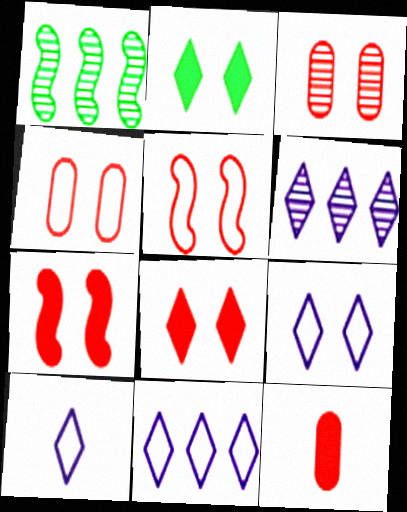[[1, 9, 12], 
[3, 5, 8], 
[9, 10, 11]]